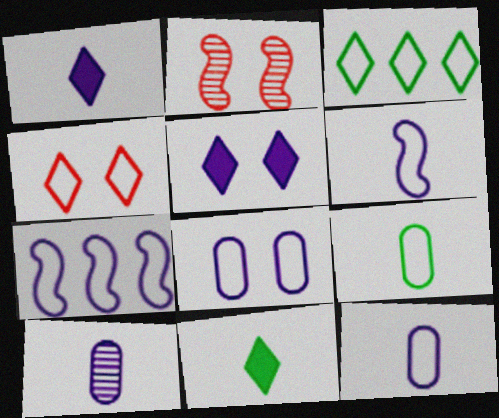[[1, 6, 10], 
[4, 7, 9], 
[5, 7, 10]]